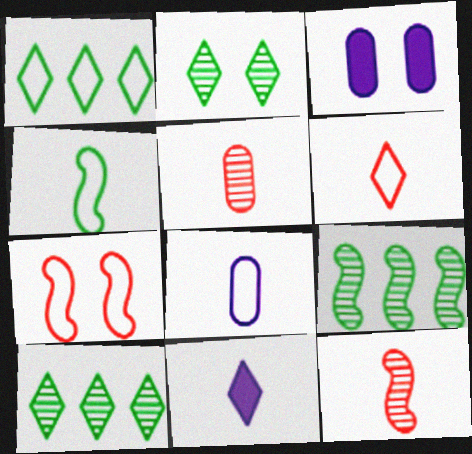[[1, 3, 12], 
[1, 7, 8], 
[2, 3, 7], 
[3, 6, 9], 
[4, 5, 11], 
[4, 6, 8]]